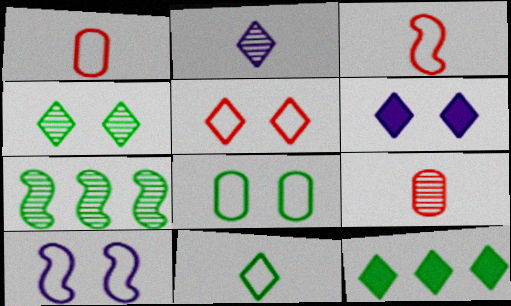[[1, 6, 7], 
[2, 5, 12], 
[4, 5, 6], 
[4, 11, 12], 
[5, 8, 10], 
[9, 10, 12]]